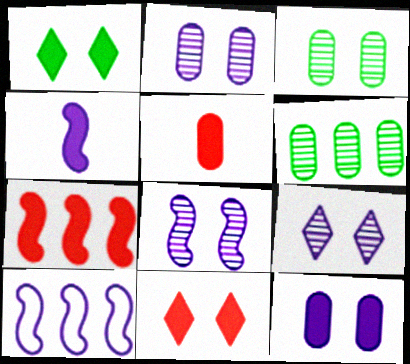[[2, 8, 9], 
[4, 8, 10], 
[5, 7, 11]]